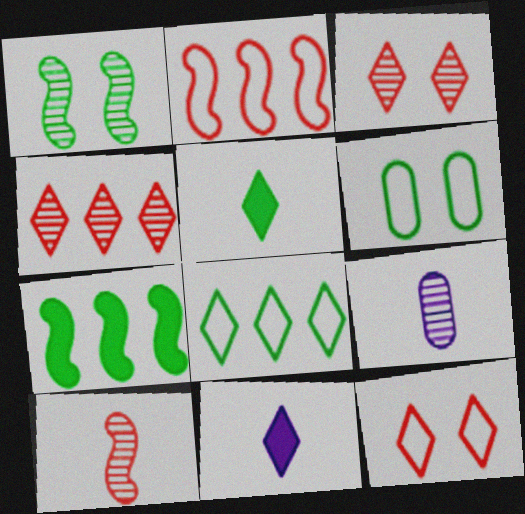[[1, 4, 9], 
[3, 8, 11], 
[7, 9, 12]]